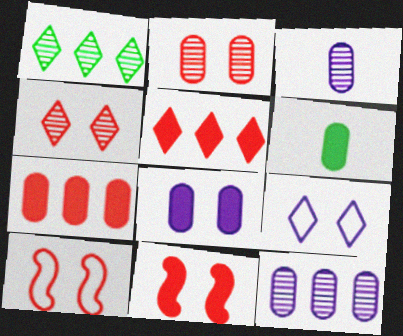[[6, 7, 8]]